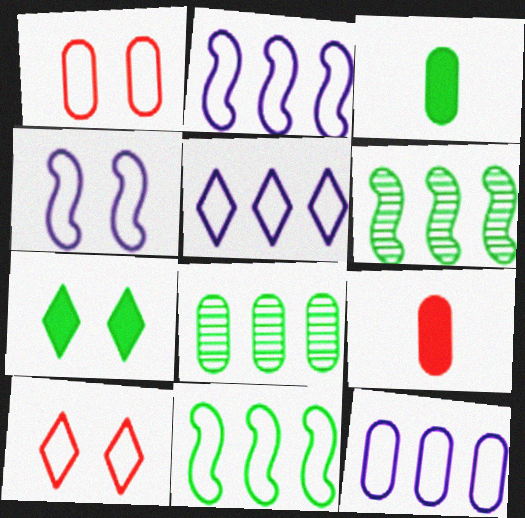[[2, 5, 12]]